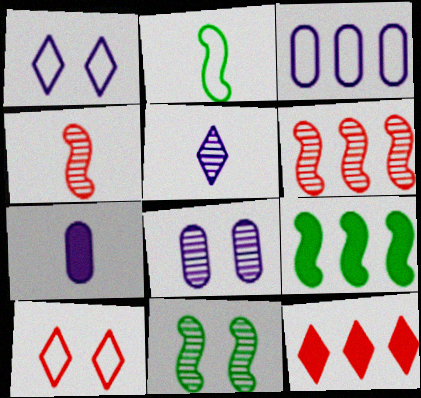[[2, 3, 10], 
[2, 8, 12], 
[2, 9, 11], 
[3, 7, 8]]